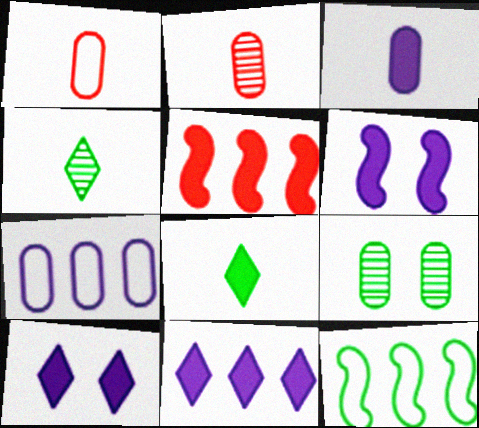[[2, 10, 12], 
[3, 6, 11], 
[8, 9, 12]]